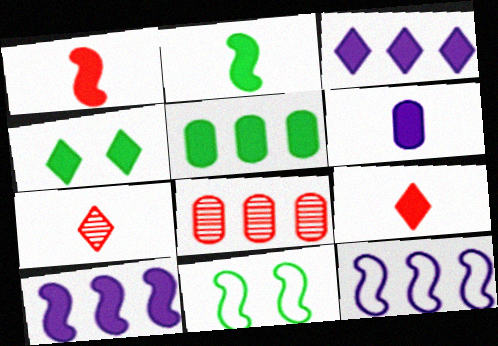[[2, 4, 5], 
[2, 6, 9], 
[3, 4, 9]]